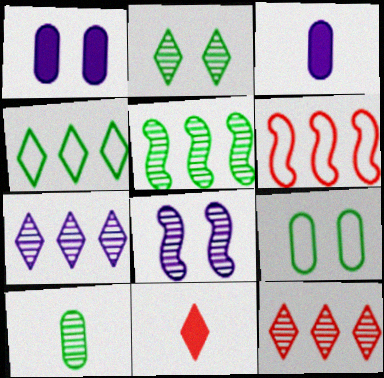[[2, 3, 6], 
[2, 5, 10], 
[8, 10, 12]]